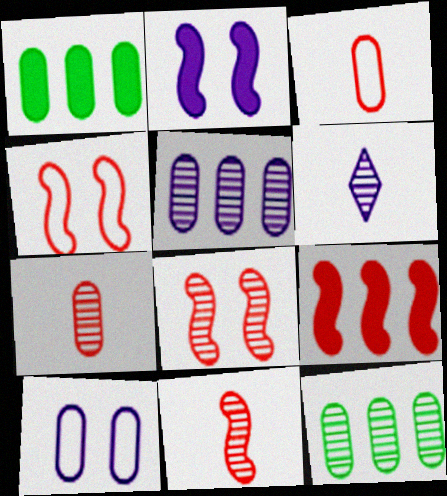[[1, 4, 6], 
[1, 7, 10], 
[4, 9, 11], 
[6, 8, 12]]